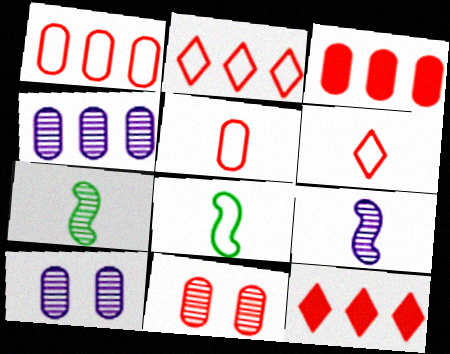[[3, 5, 11], 
[8, 10, 12]]